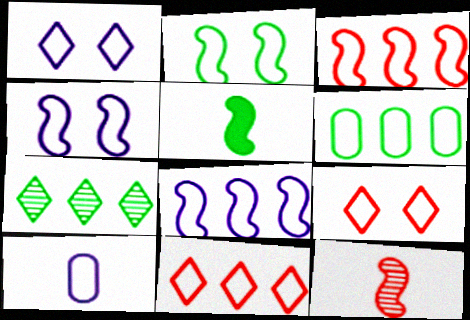[[1, 8, 10], 
[2, 10, 11], 
[6, 8, 11]]